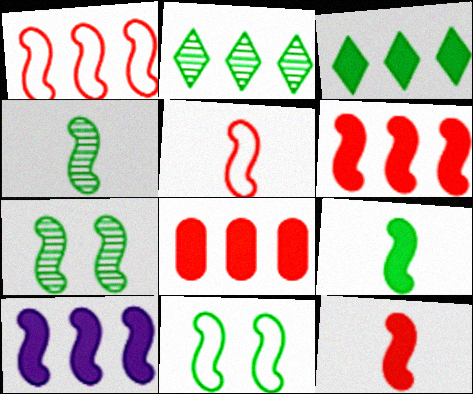[[3, 8, 10], 
[5, 7, 10]]